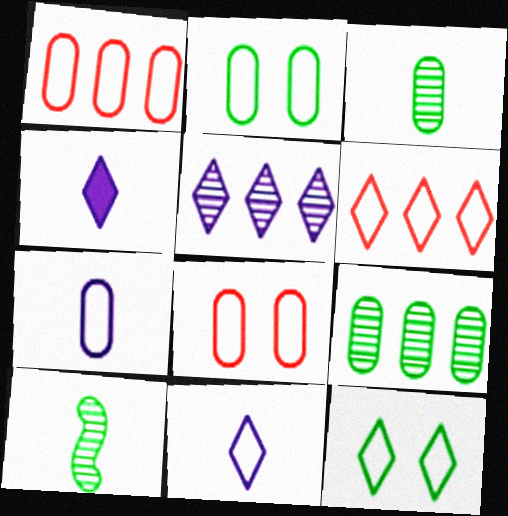[[1, 2, 7], 
[6, 11, 12]]